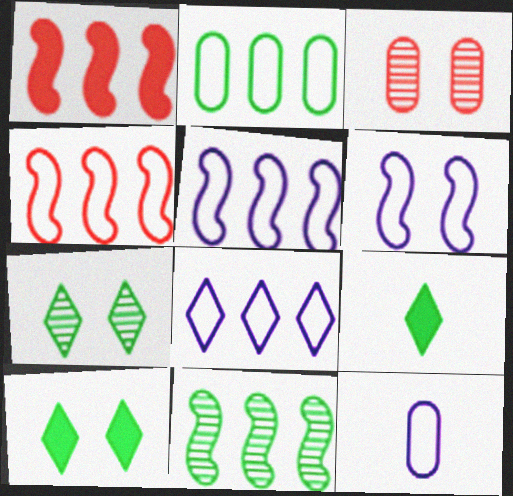[[1, 5, 11], 
[1, 7, 12], 
[2, 4, 8], 
[3, 5, 9], 
[3, 6, 10], 
[6, 8, 12]]